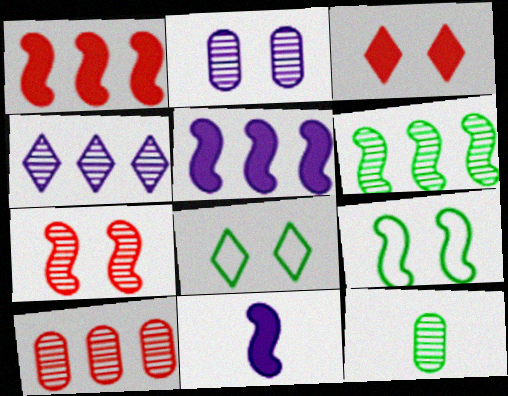[[2, 3, 9], 
[2, 10, 12], 
[4, 6, 10], 
[4, 7, 12], 
[8, 10, 11]]